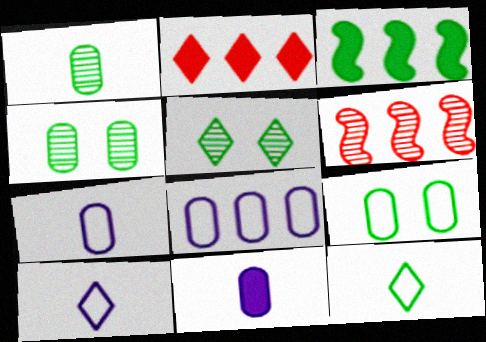[[2, 5, 10], 
[3, 4, 12]]